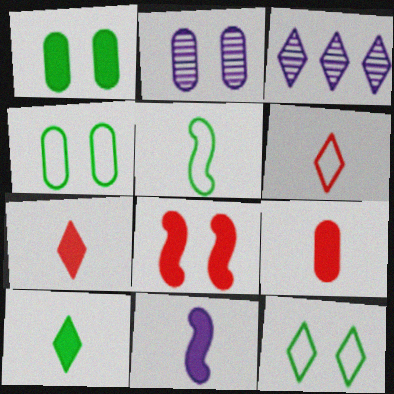[[2, 8, 12], 
[3, 7, 12], 
[9, 10, 11]]